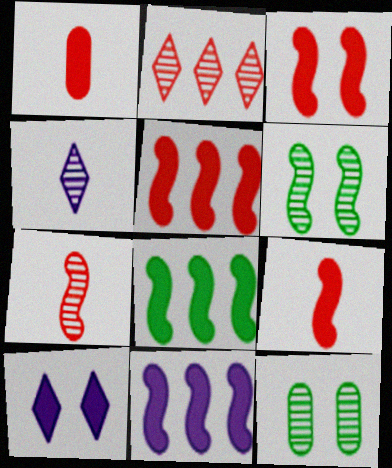[[1, 8, 10], 
[3, 5, 9], 
[5, 8, 11]]